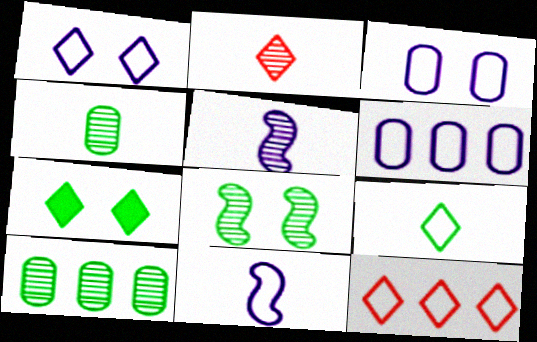[[1, 6, 11], 
[1, 9, 12], 
[2, 4, 5]]